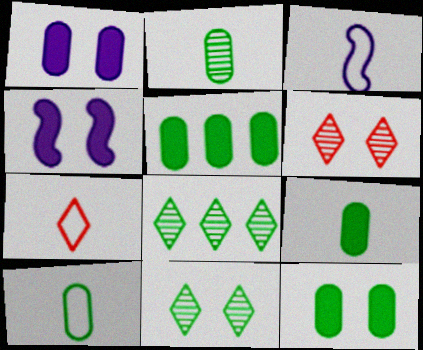[[2, 9, 10], 
[3, 5, 6], 
[3, 7, 10], 
[5, 9, 12]]